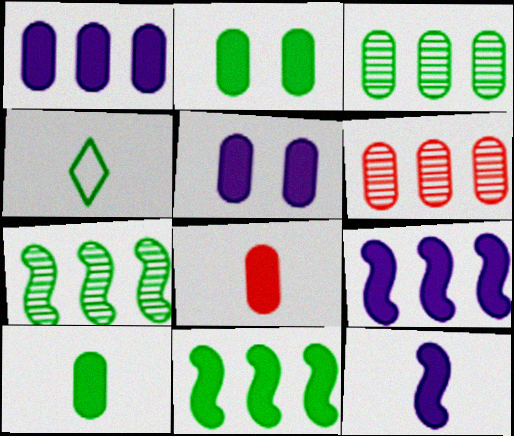[[1, 2, 8], 
[2, 4, 7]]